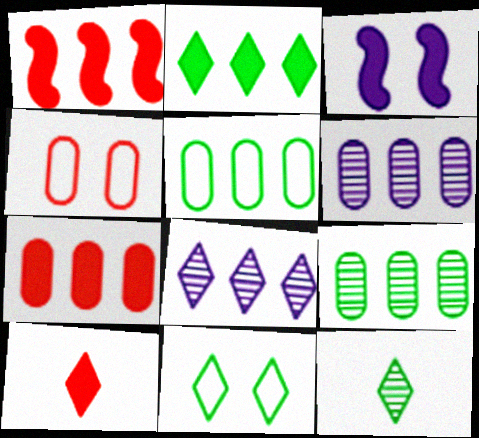[[1, 5, 8], 
[2, 11, 12], 
[5, 6, 7], 
[8, 10, 11]]